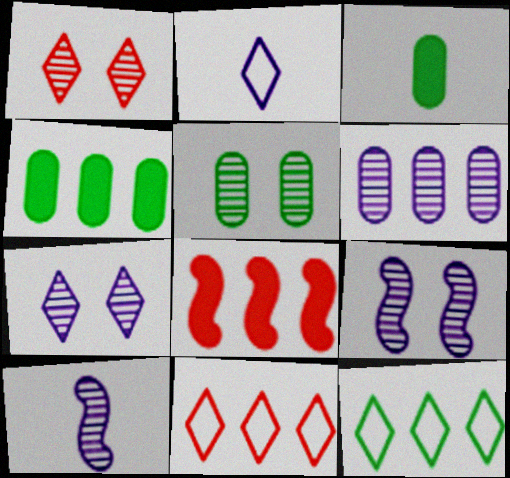[[1, 5, 9], 
[2, 5, 8], 
[3, 9, 11], 
[6, 7, 10], 
[6, 8, 12]]